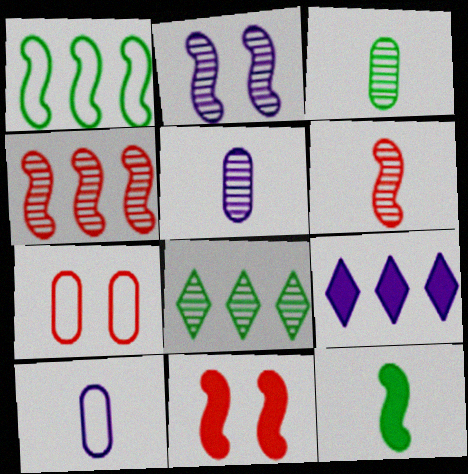[[2, 9, 10], 
[8, 10, 11]]